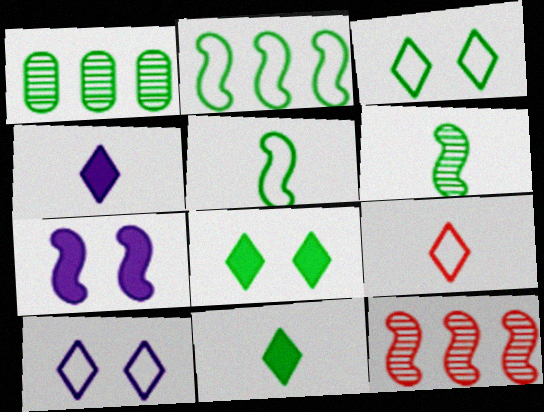[[1, 5, 8], 
[1, 7, 9], 
[5, 7, 12]]